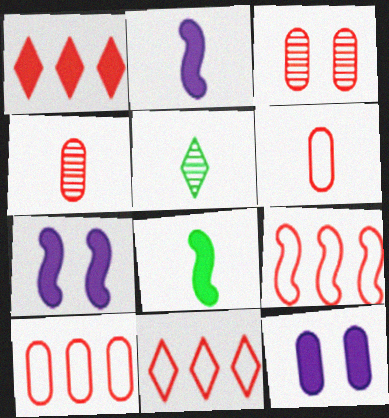[[1, 8, 12], 
[2, 5, 6], 
[5, 7, 10], 
[5, 9, 12], 
[9, 10, 11]]